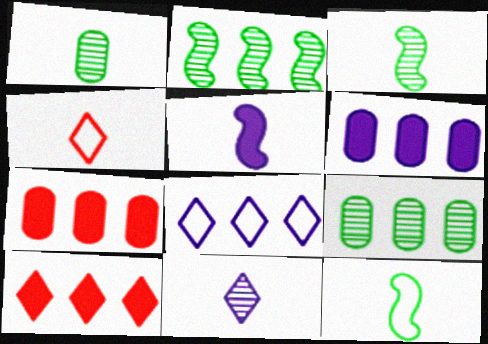[[1, 4, 5], 
[2, 7, 8]]